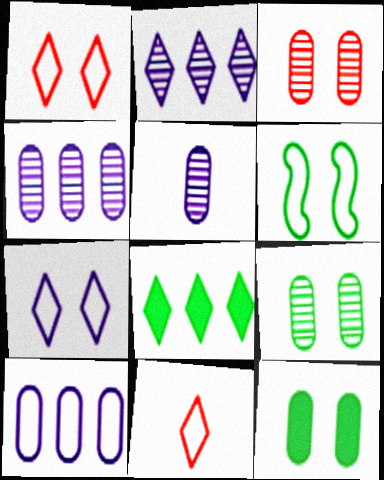[[6, 10, 11]]